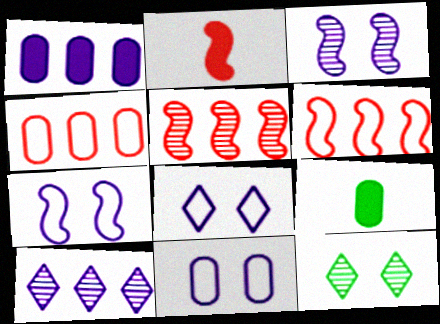[[5, 8, 9], 
[7, 8, 11]]